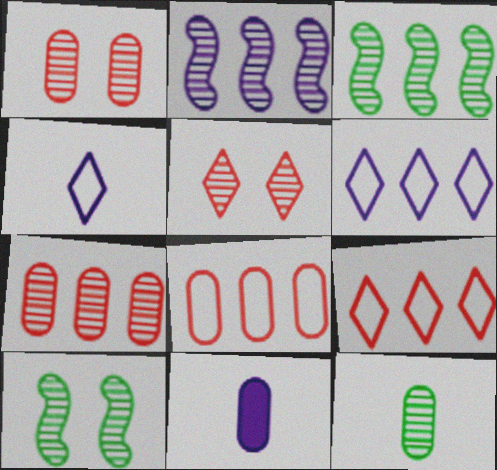[[2, 5, 12], 
[9, 10, 11]]